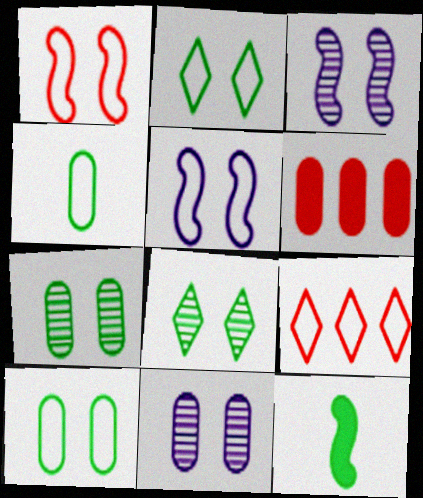[[4, 5, 9], 
[4, 6, 11], 
[9, 11, 12]]